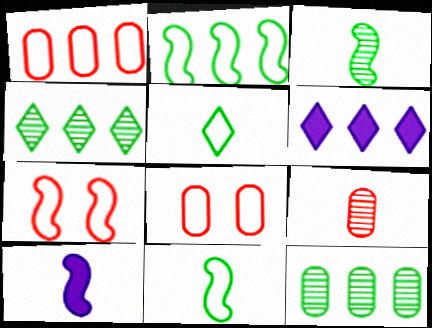[[3, 6, 8], 
[4, 8, 10], 
[5, 9, 10]]